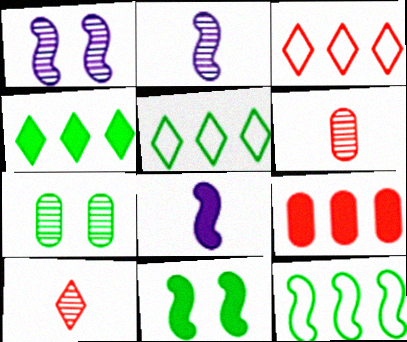[[3, 7, 8]]